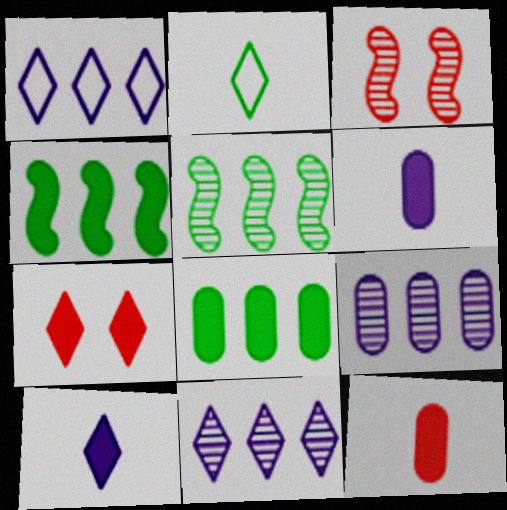[[2, 7, 11], 
[4, 6, 7]]